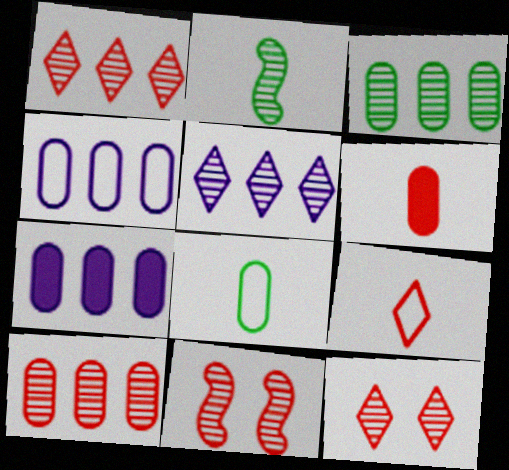[]